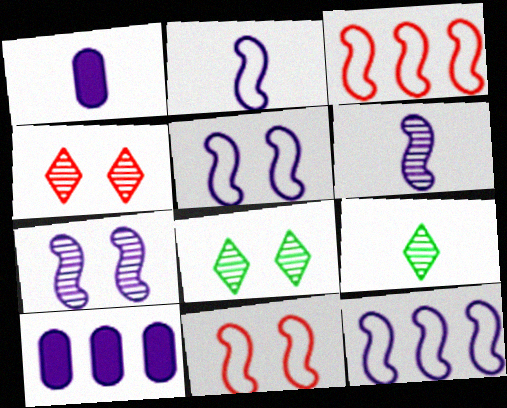[[1, 3, 8], 
[2, 5, 12], 
[9, 10, 11]]